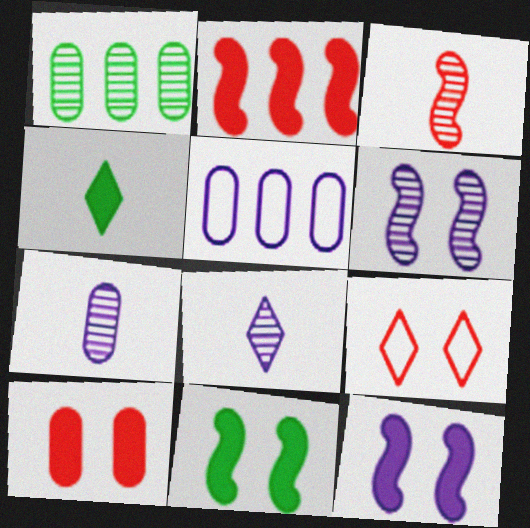[[5, 8, 12]]